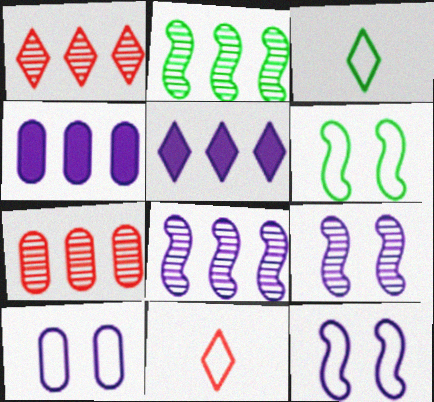[]